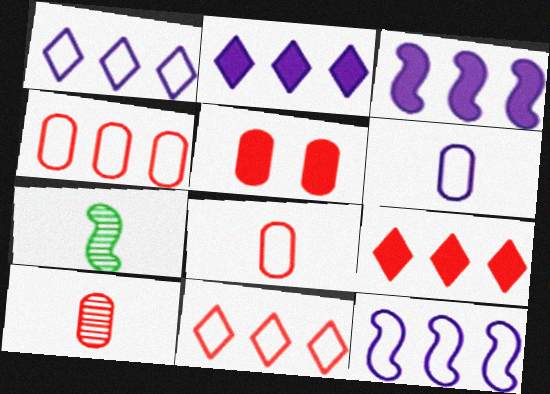[[1, 5, 7], 
[4, 5, 10]]